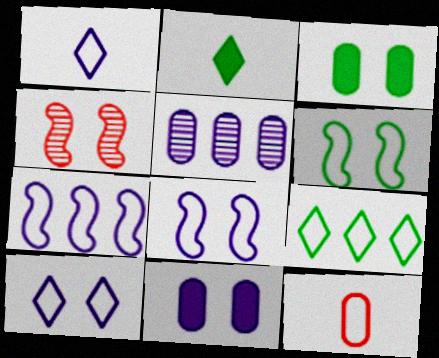[[3, 4, 10], 
[3, 5, 12], 
[8, 9, 12]]